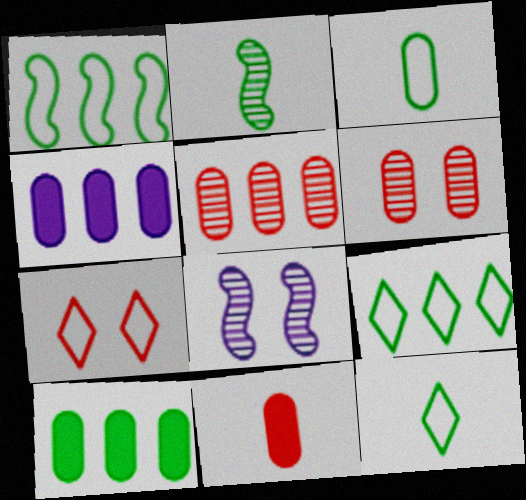[[2, 4, 7], 
[3, 4, 6], 
[8, 9, 11]]